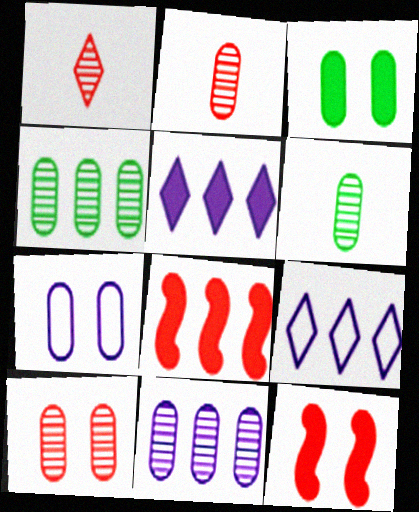[[3, 7, 10], 
[4, 8, 9], 
[6, 9, 12], 
[6, 10, 11]]